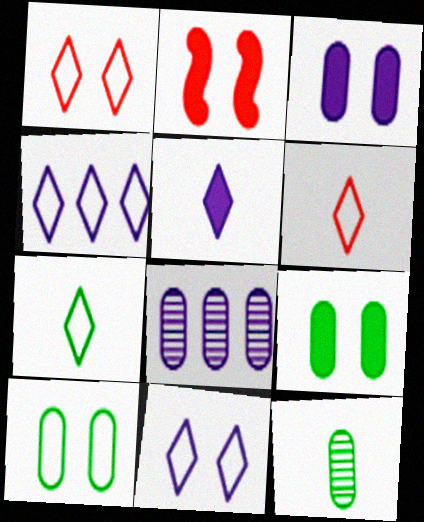[[1, 4, 7], 
[2, 4, 12], 
[2, 7, 8]]